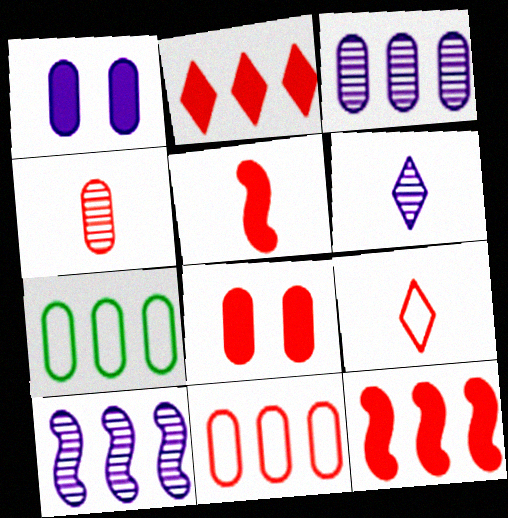[[1, 4, 7], 
[2, 5, 8], 
[2, 7, 10], 
[4, 5, 9], 
[4, 8, 11]]